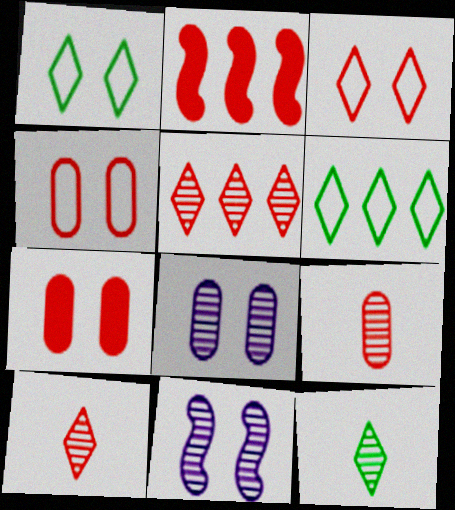[[1, 7, 11], 
[2, 3, 9], 
[2, 4, 10]]